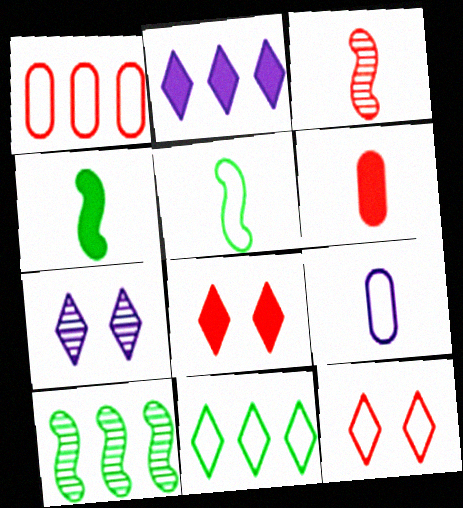[[1, 2, 10], 
[1, 3, 8], 
[1, 4, 7], 
[8, 9, 10]]